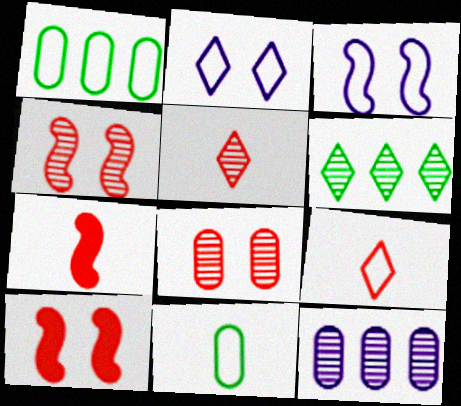[[1, 3, 9]]